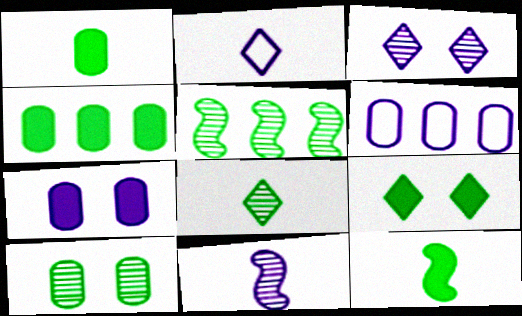[[4, 9, 12], 
[5, 8, 10]]